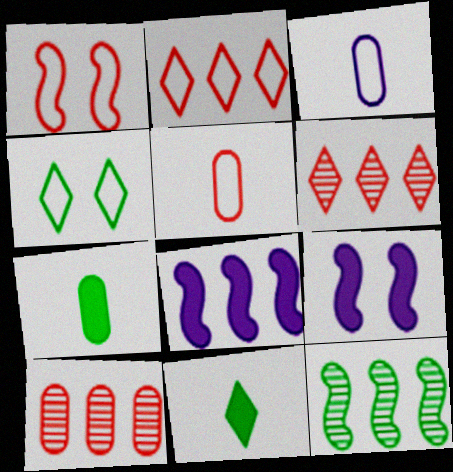[[1, 2, 5], 
[4, 7, 12]]